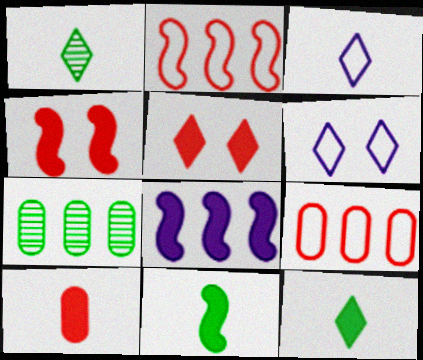[[3, 4, 7], 
[4, 8, 11]]